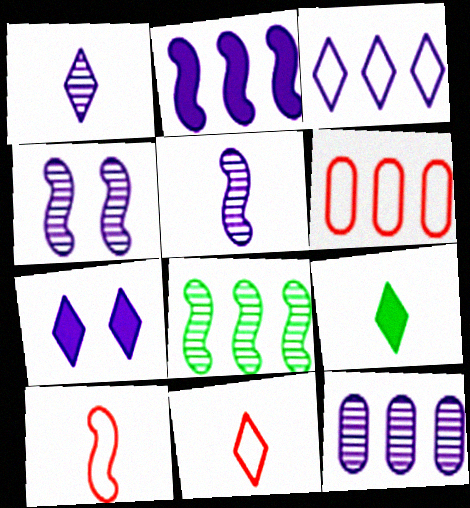[[1, 3, 7], 
[1, 4, 12], 
[1, 9, 11], 
[2, 3, 12], 
[4, 6, 9]]